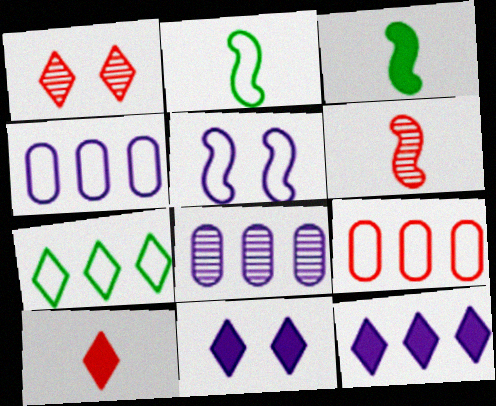[[1, 3, 4]]